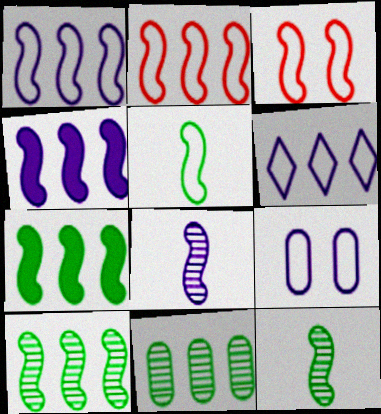[[1, 3, 5], 
[2, 4, 10], 
[3, 4, 12], 
[3, 7, 8]]